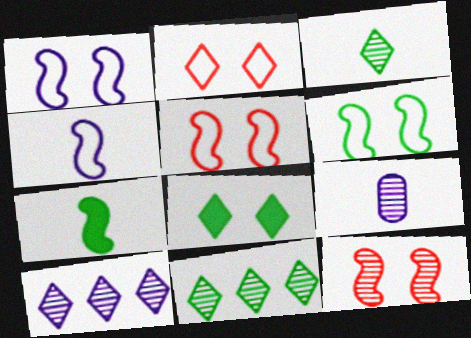[[1, 5, 6], 
[9, 11, 12]]